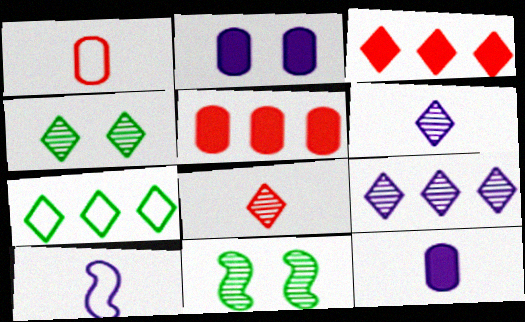[[2, 9, 10], 
[3, 7, 9], 
[4, 5, 10], 
[4, 8, 9], 
[6, 10, 12]]